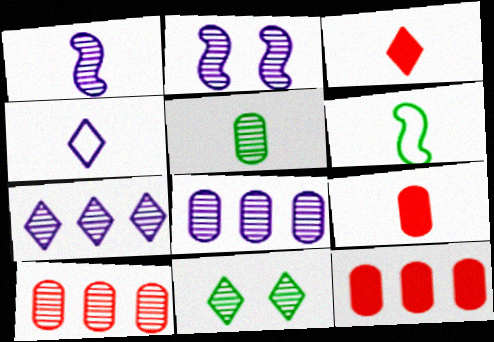[[1, 10, 11]]